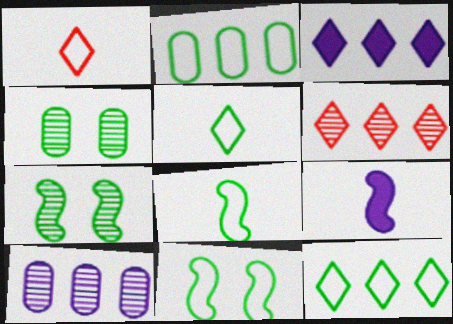[[2, 5, 11], 
[3, 6, 12]]